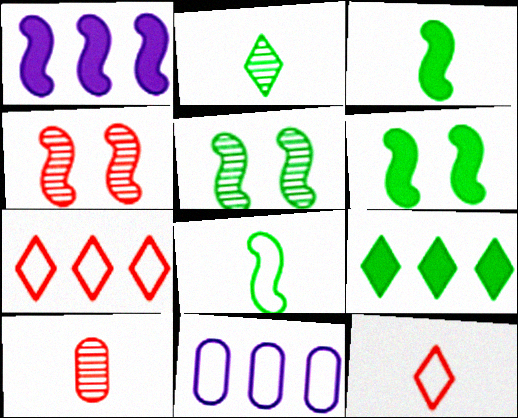[[1, 4, 8]]